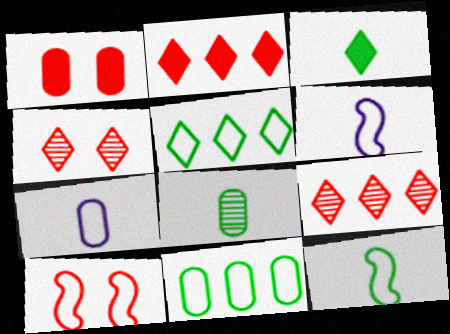[[1, 4, 10], 
[3, 8, 12], 
[5, 7, 10]]